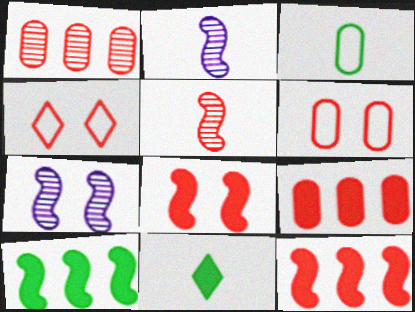[[4, 5, 9]]